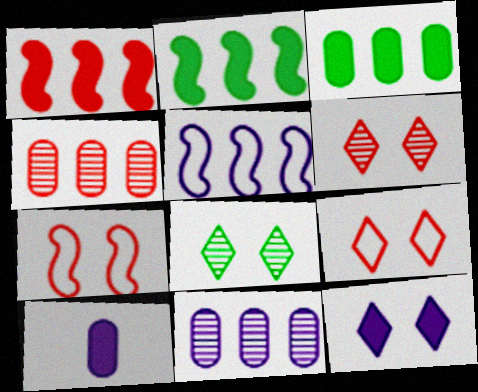[[8, 9, 12]]